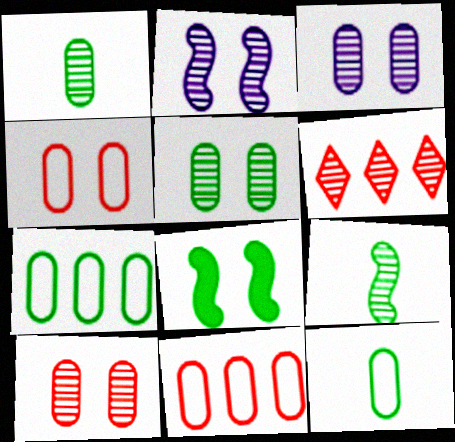[[1, 2, 6], 
[3, 5, 10], 
[3, 6, 9]]